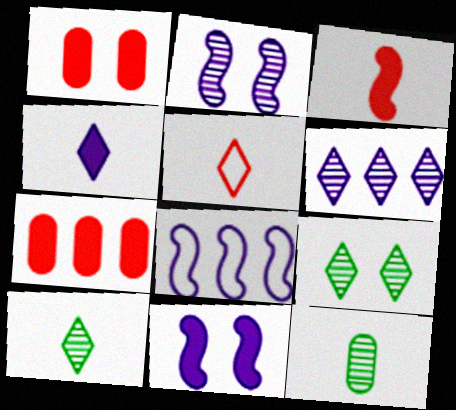[[1, 8, 10], 
[4, 5, 10]]